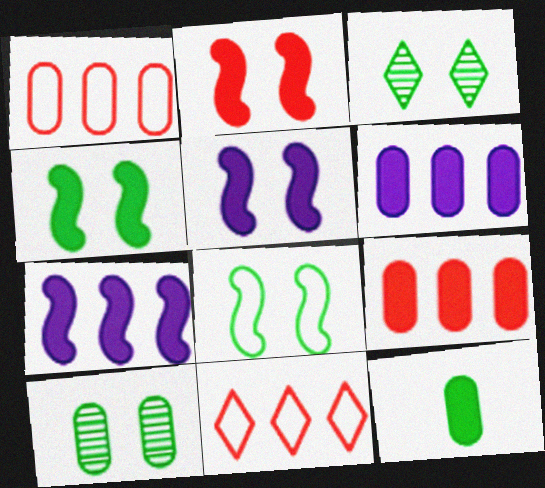[[2, 4, 5]]